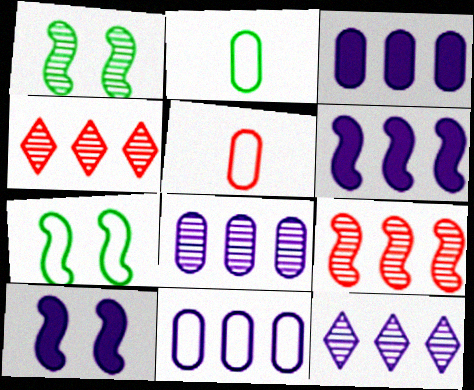[[2, 4, 10], 
[3, 8, 11], 
[6, 11, 12]]